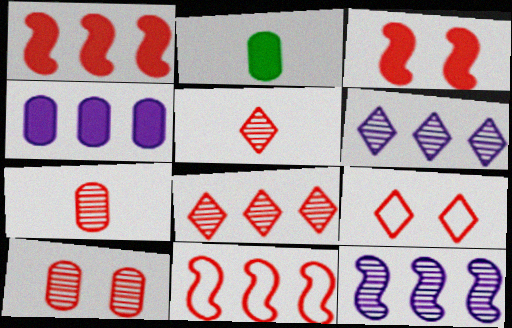[[1, 7, 9], 
[2, 9, 12], 
[3, 9, 10]]